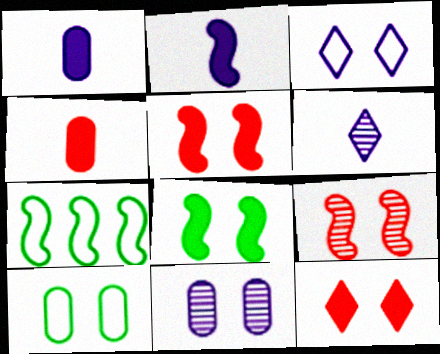[[2, 7, 9]]